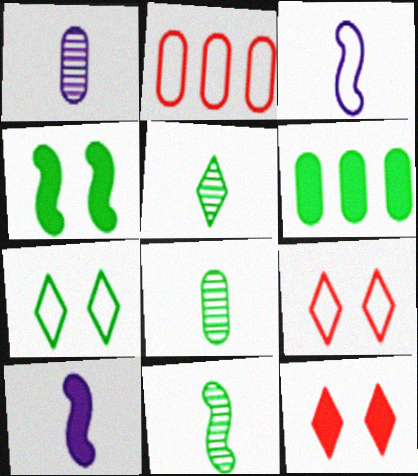[[2, 3, 7], 
[5, 8, 11], 
[6, 7, 11], 
[6, 10, 12]]